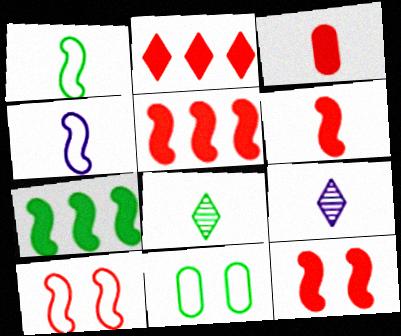[[1, 3, 9], 
[2, 3, 12], 
[3, 4, 8], 
[5, 6, 12], 
[5, 9, 11], 
[7, 8, 11]]